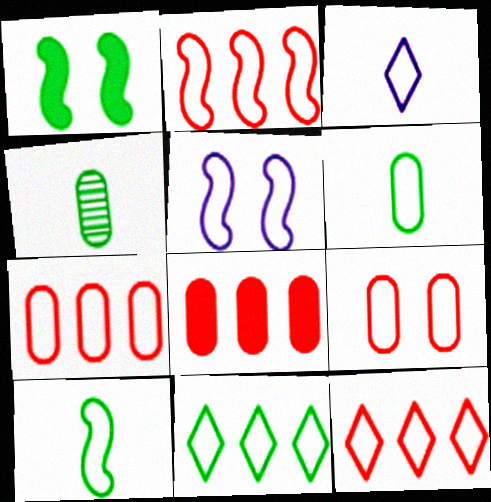[[1, 4, 11], 
[2, 5, 10], 
[2, 7, 12], 
[5, 6, 12]]